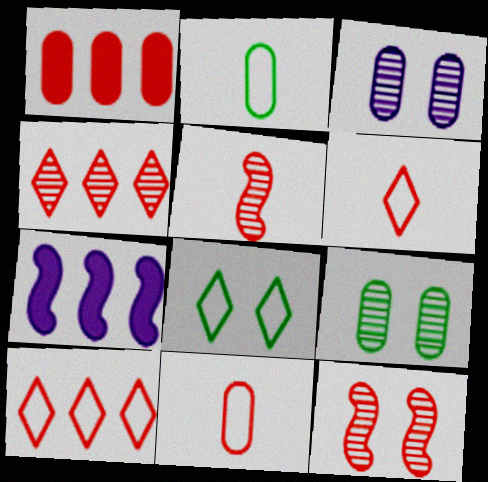[[1, 2, 3], 
[1, 6, 12], 
[6, 7, 9]]